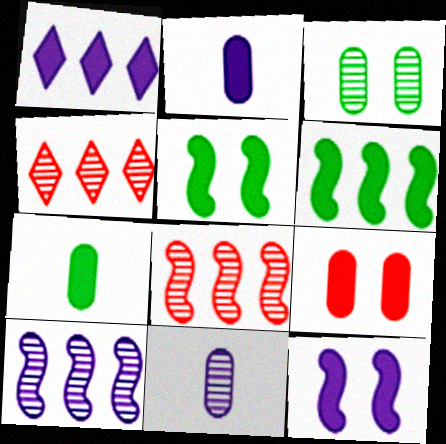[[1, 2, 12]]